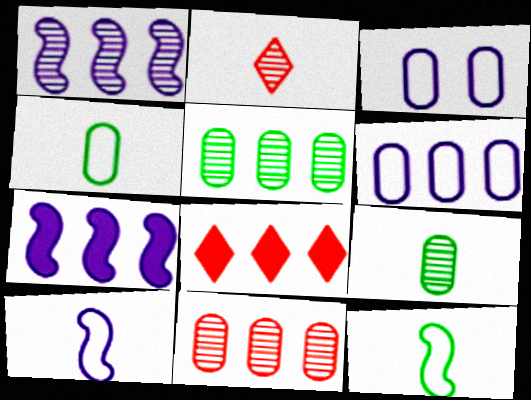[]